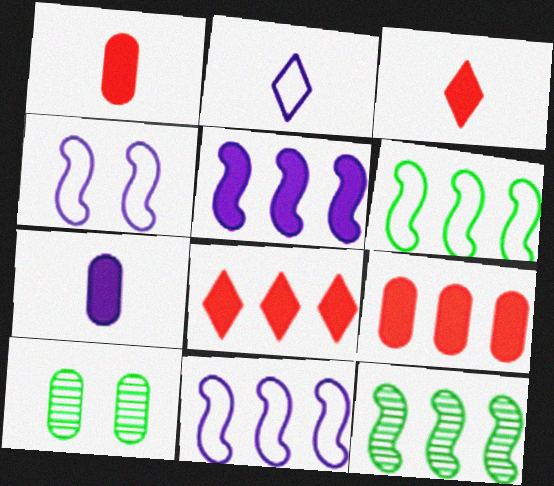[[3, 10, 11]]